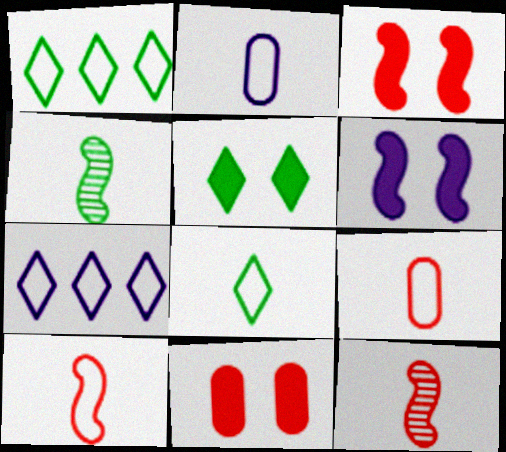[[2, 8, 10], 
[4, 7, 11], 
[5, 6, 11]]